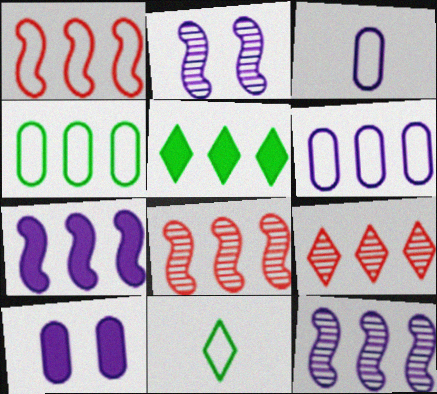[[4, 7, 9], 
[5, 6, 8], 
[8, 10, 11]]